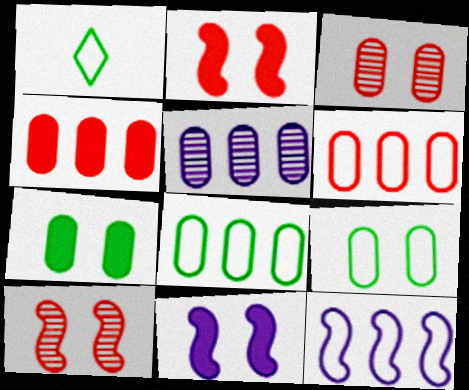[[1, 2, 5], 
[4, 5, 8]]